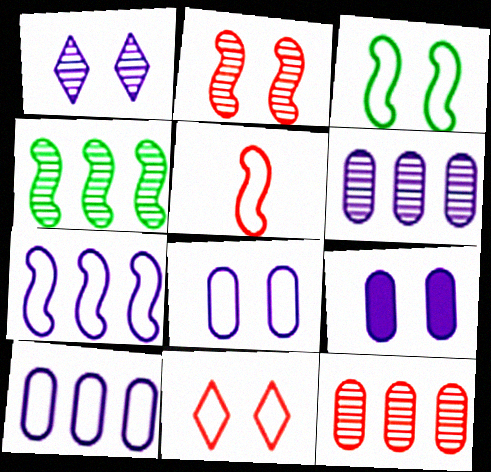[[3, 5, 7], 
[3, 8, 11]]